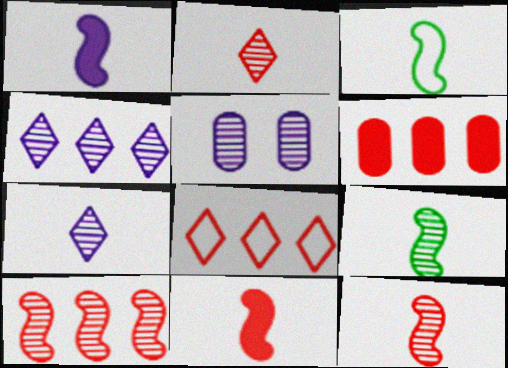[[1, 3, 12], 
[6, 8, 10]]